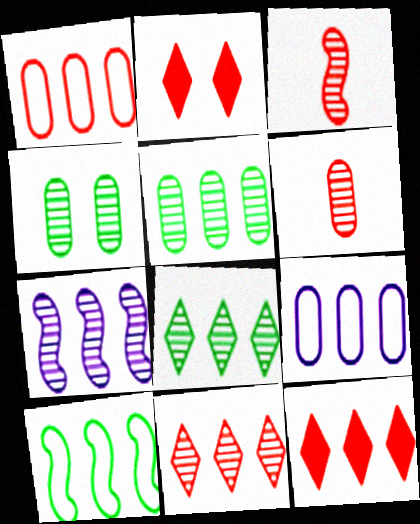[[1, 2, 3], 
[5, 7, 11]]